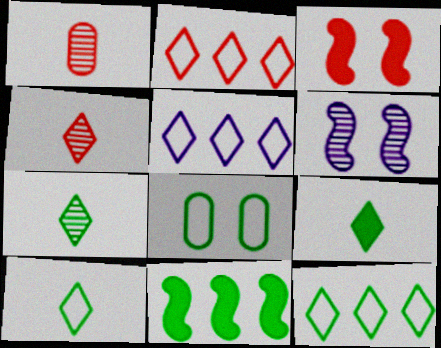[[1, 2, 3], 
[2, 5, 12], 
[7, 8, 11], 
[7, 9, 10]]